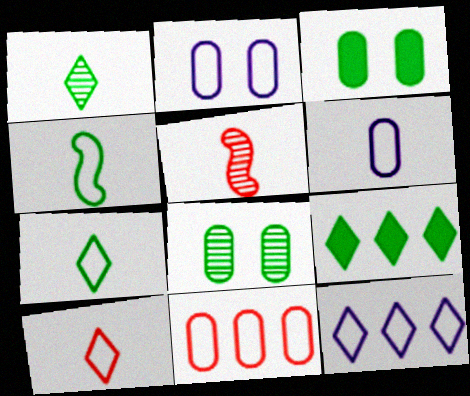[[2, 5, 9], 
[3, 5, 12], 
[4, 6, 10], 
[4, 8, 9]]